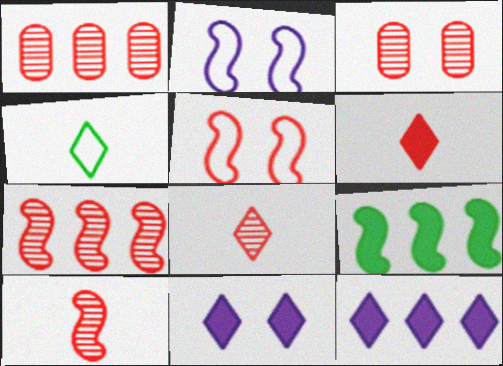[[1, 5, 6], 
[2, 9, 10], 
[3, 7, 8]]